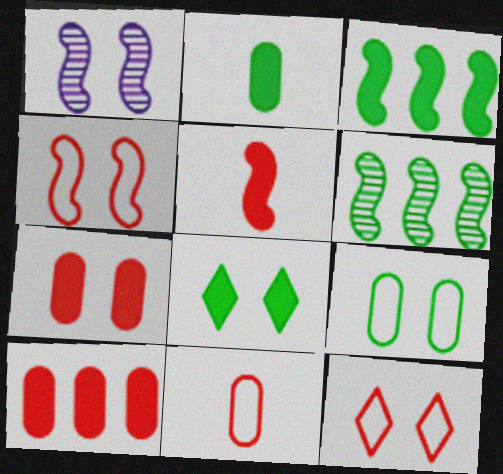[[2, 3, 8]]